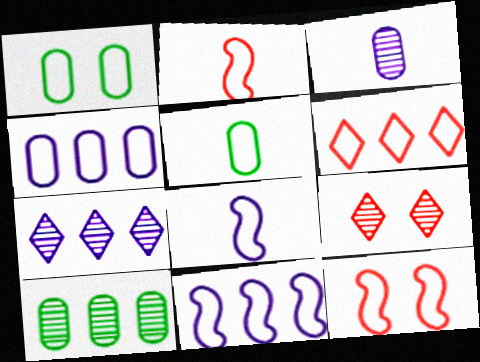[[1, 6, 8]]